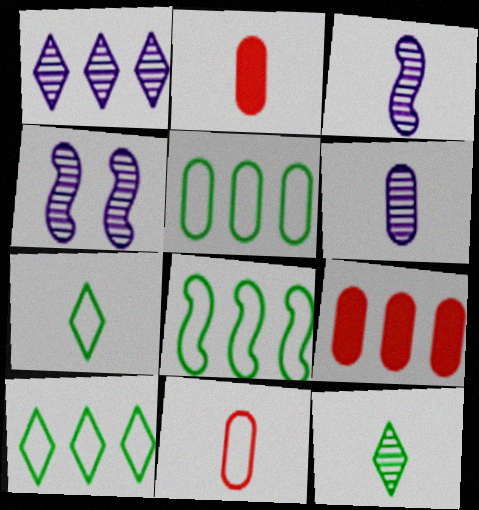[[1, 4, 6], 
[1, 8, 9], 
[2, 3, 7], 
[2, 4, 10], 
[4, 7, 9], 
[5, 8, 10]]